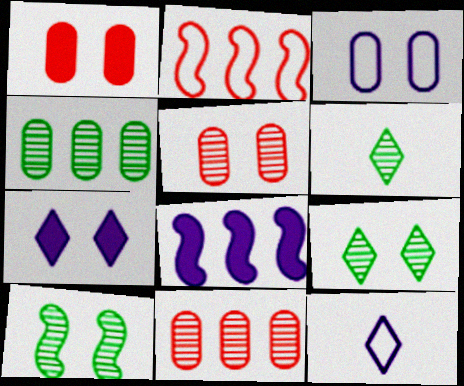[[4, 6, 10]]